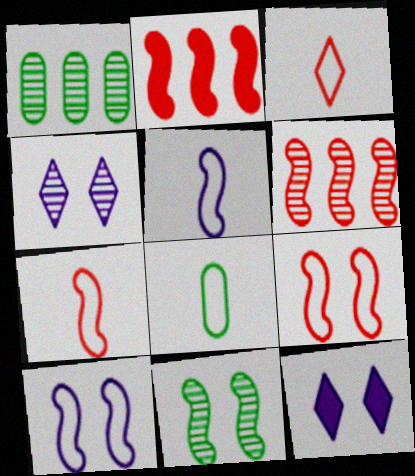[[1, 7, 12], 
[2, 4, 8], 
[2, 5, 11], 
[3, 5, 8], 
[6, 8, 12]]